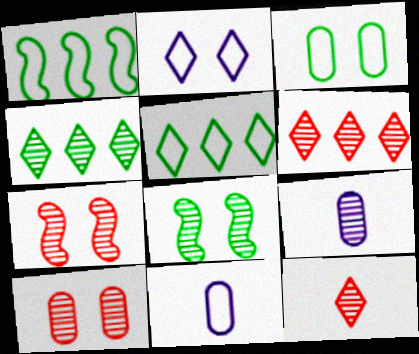[[4, 7, 9], 
[6, 8, 9]]